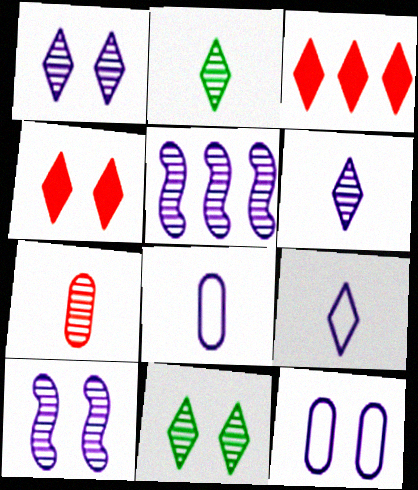[[3, 9, 11], 
[5, 7, 11]]